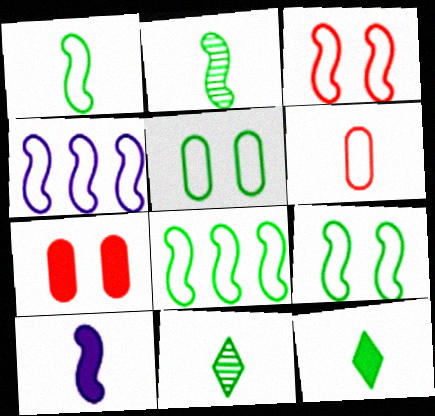[[1, 3, 4], 
[1, 8, 9], 
[4, 7, 11], 
[6, 10, 11]]